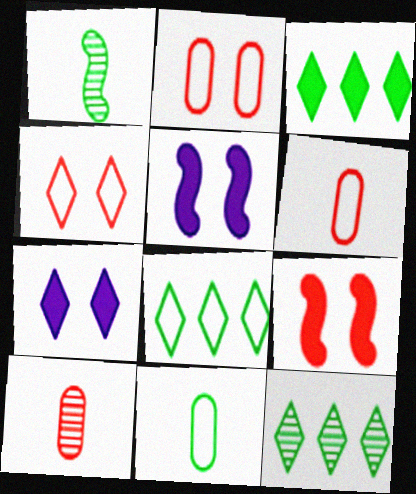[[3, 8, 12], 
[5, 6, 12], 
[5, 8, 10]]